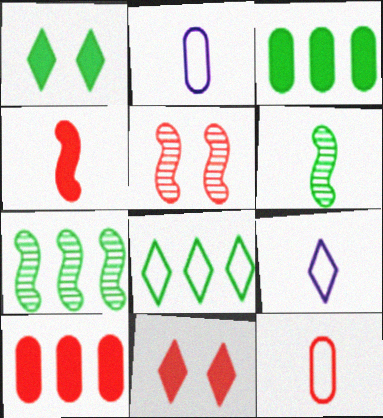[[2, 7, 11], 
[3, 5, 9], 
[3, 7, 8], 
[4, 10, 11]]